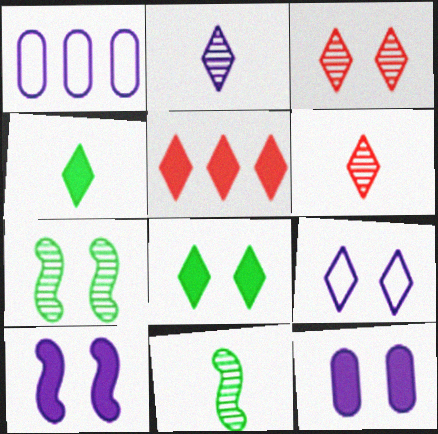[[1, 2, 10], 
[3, 8, 9]]